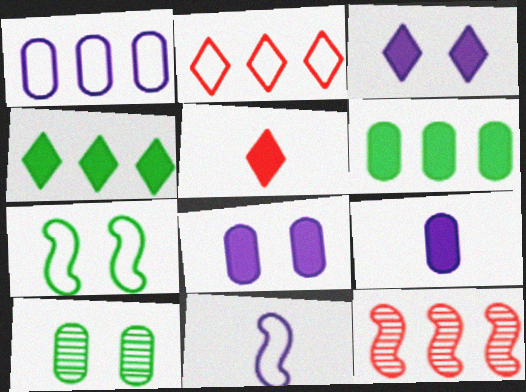[[1, 4, 12], 
[3, 4, 5]]